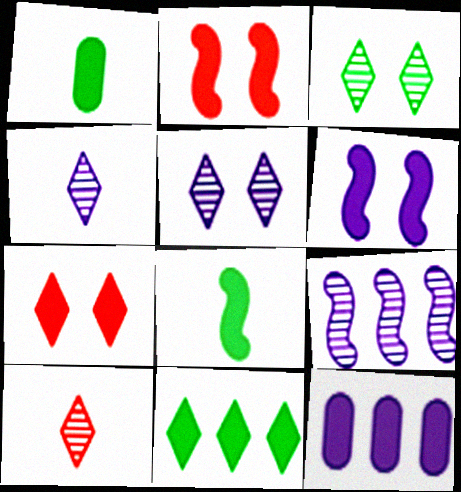[[7, 8, 12]]